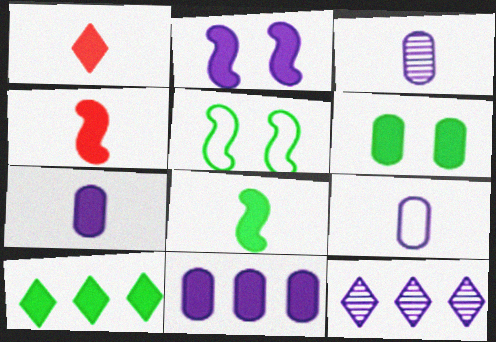[[1, 7, 8], 
[2, 9, 12], 
[3, 7, 9], 
[6, 8, 10]]